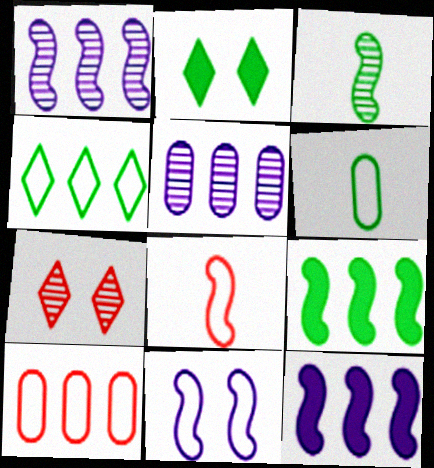[[2, 5, 8], 
[3, 5, 7], 
[6, 7, 12]]